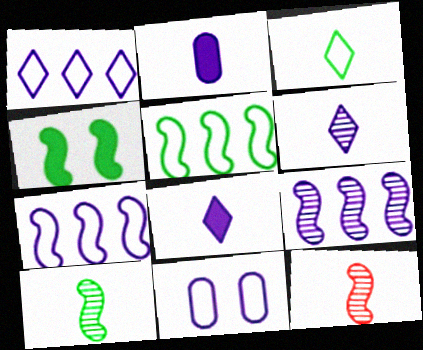[[2, 3, 12], 
[4, 5, 10], 
[4, 7, 12], 
[8, 9, 11]]